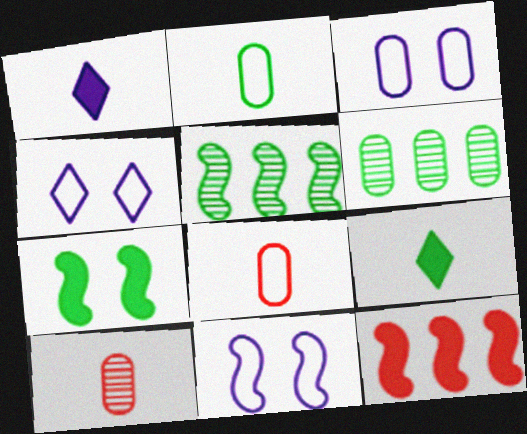[[3, 4, 11]]